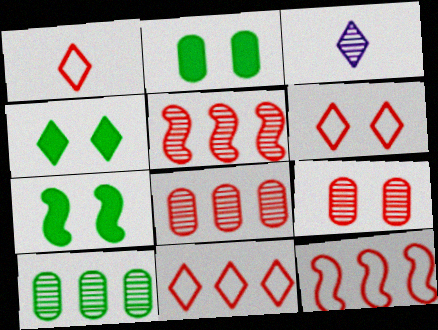[[1, 6, 11], 
[2, 3, 12], 
[2, 4, 7], 
[3, 4, 11]]